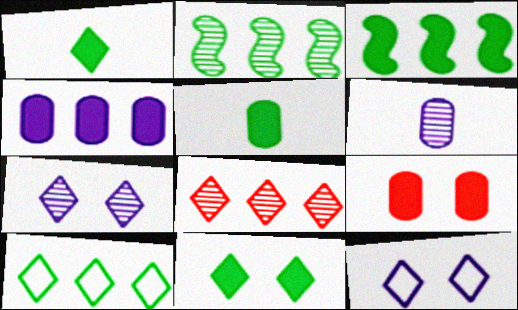[[1, 8, 12], 
[3, 5, 11], 
[4, 5, 9]]